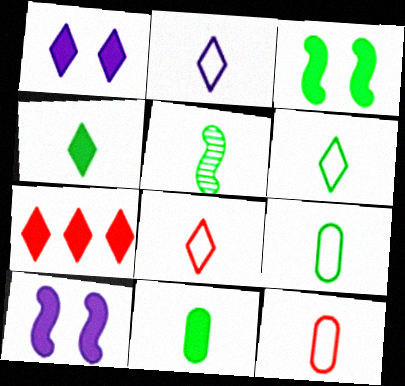[[1, 4, 7], 
[2, 6, 8], 
[4, 5, 9], 
[5, 6, 11], 
[7, 10, 11]]